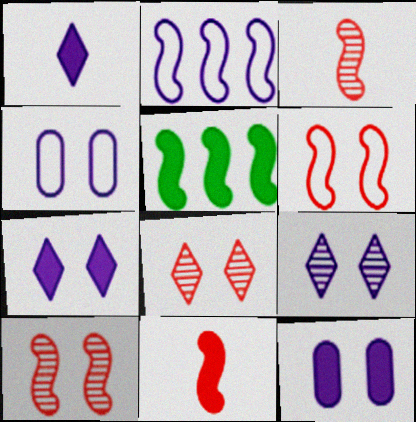[]